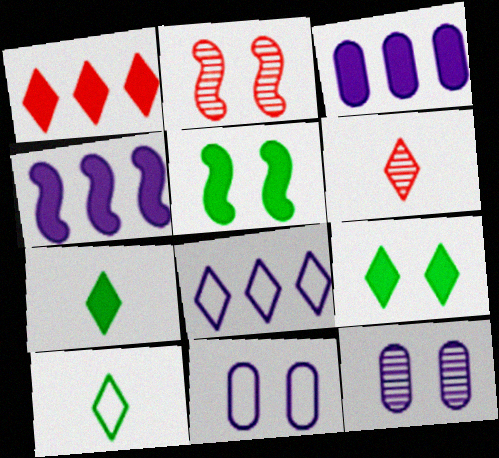[[2, 3, 10], 
[2, 9, 11], 
[6, 8, 9]]